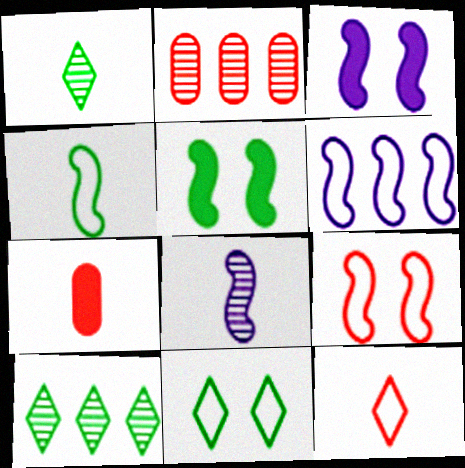[[3, 6, 8], 
[4, 6, 9]]